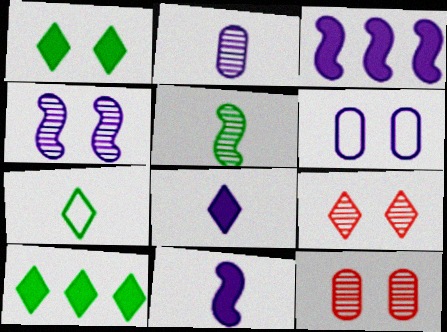[[3, 7, 12]]